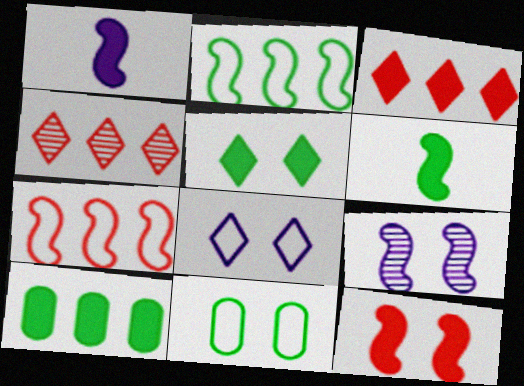[[1, 4, 11], 
[5, 6, 10], 
[6, 7, 9]]